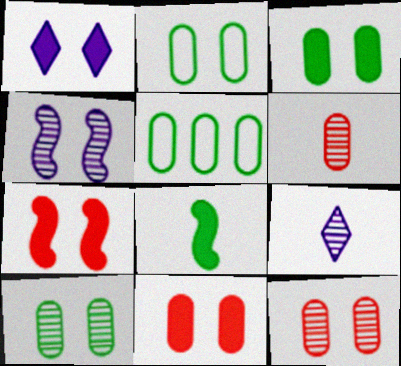[[1, 3, 7], 
[2, 3, 10], 
[5, 7, 9]]